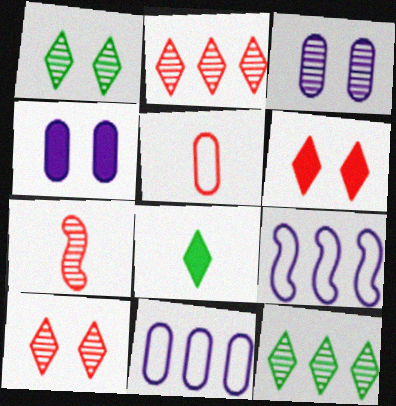[[3, 7, 12]]